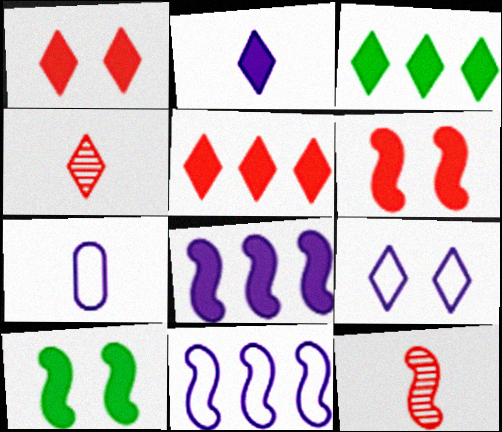[[1, 2, 3], 
[3, 4, 9], 
[7, 9, 11], 
[10, 11, 12]]